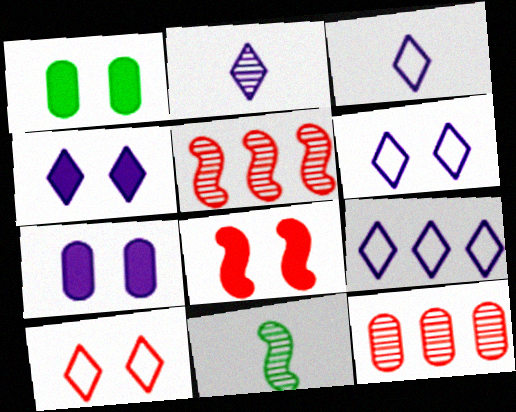[[1, 3, 5], 
[1, 4, 8], 
[2, 4, 9], 
[3, 6, 9]]